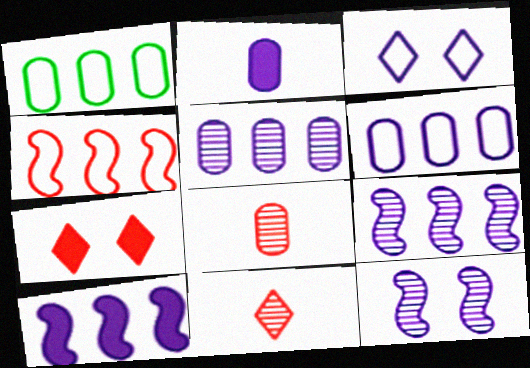[[2, 3, 9], 
[4, 7, 8]]